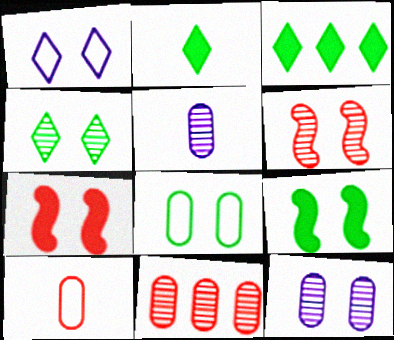[[4, 6, 12], 
[4, 8, 9]]